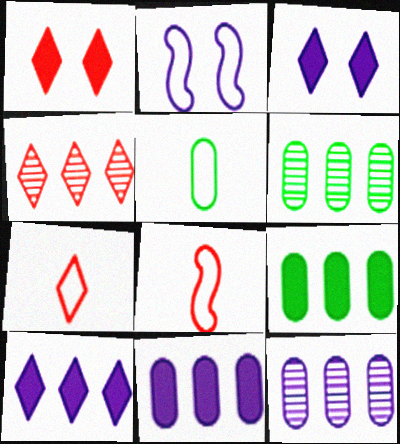[[1, 4, 7], 
[3, 6, 8]]